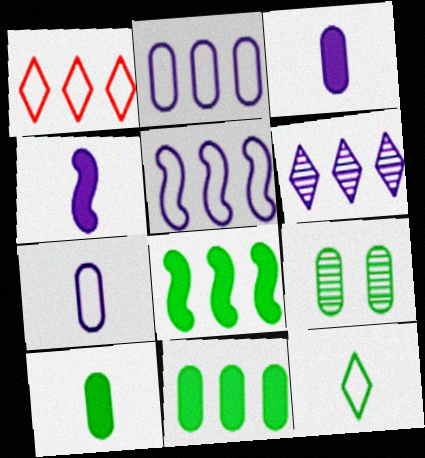[[1, 4, 9], 
[8, 9, 12]]